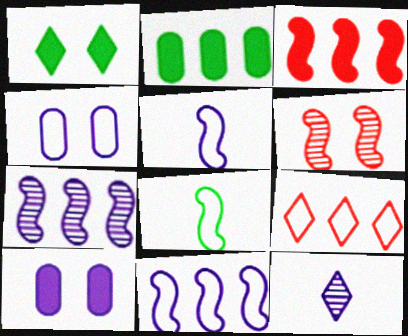[[1, 4, 6], 
[1, 9, 12], 
[2, 7, 9], 
[4, 8, 9], 
[10, 11, 12]]